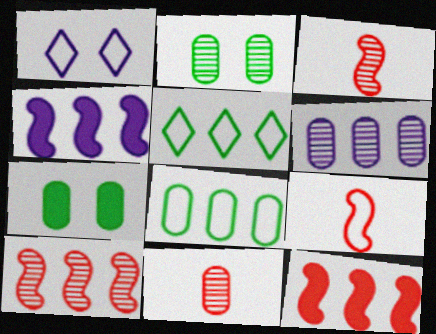[[1, 8, 9], 
[2, 6, 11], 
[5, 6, 12]]